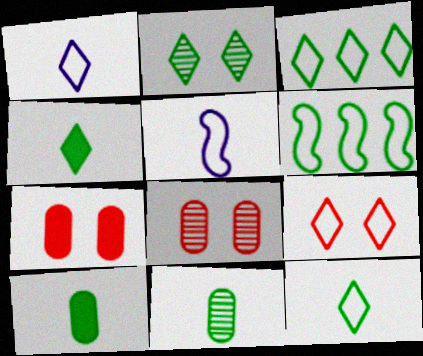[[1, 3, 9], 
[2, 3, 4], 
[2, 6, 10]]